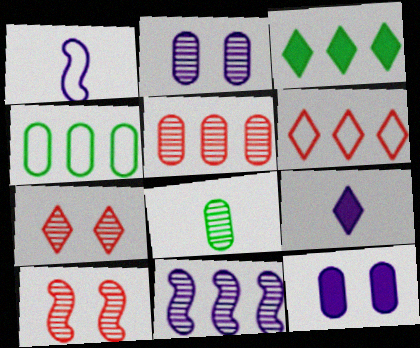[[2, 5, 8], 
[4, 9, 10], 
[7, 8, 11]]